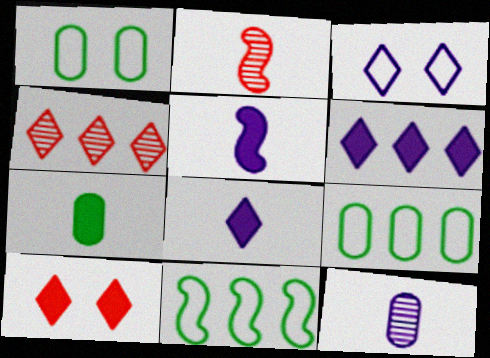[[1, 2, 6], 
[1, 4, 5], 
[10, 11, 12]]